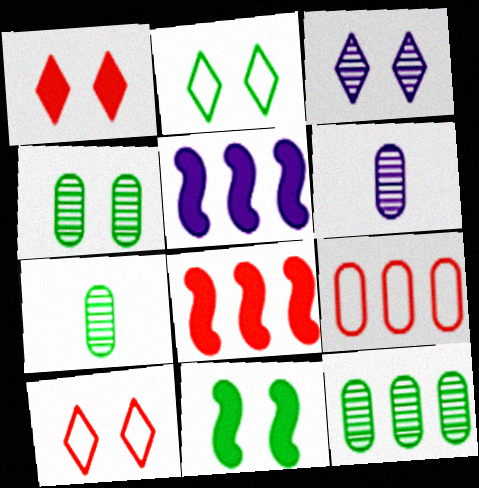[[1, 2, 3], 
[2, 4, 11], 
[2, 6, 8], 
[4, 7, 12], 
[5, 7, 10]]